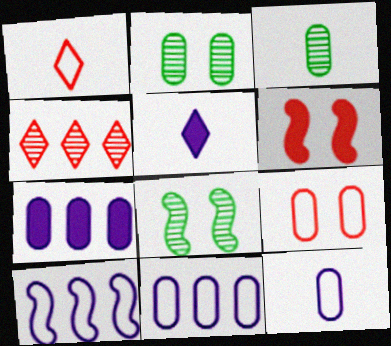[[1, 7, 8], 
[3, 7, 9]]